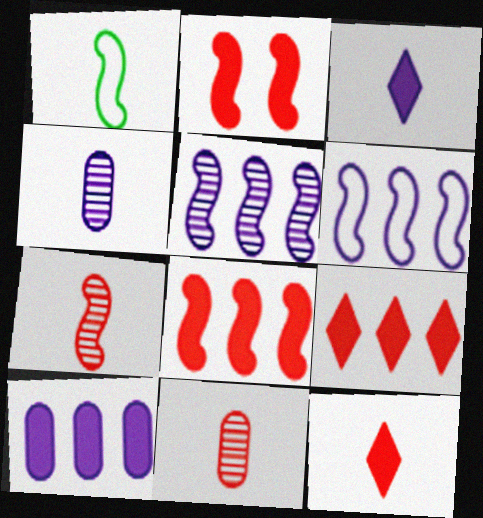[[1, 2, 5], 
[1, 3, 11], 
[1, 4, 12]]